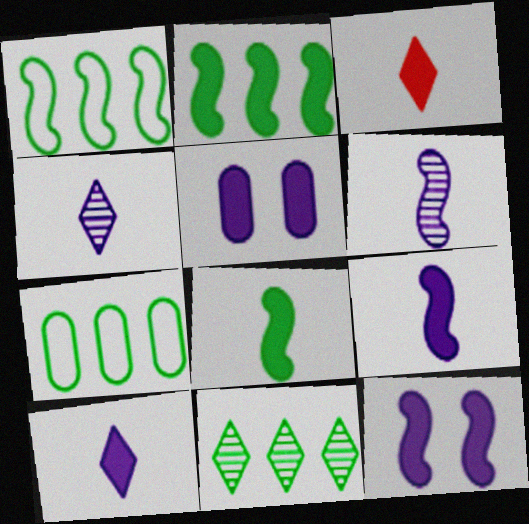[[2, 3, 5], 
[2, 7, 11]]